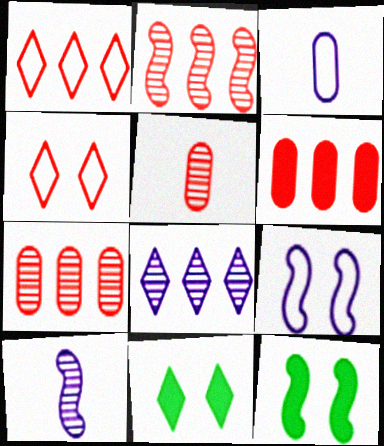[[1, 2, 6], 
[2, 3, 11]]